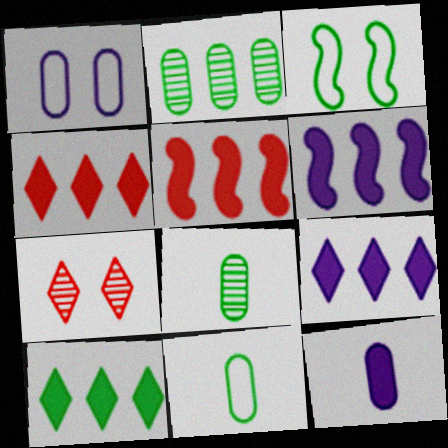[[3, 8, 10], 
[4, 9, 10], 
[6, 7, 11]]